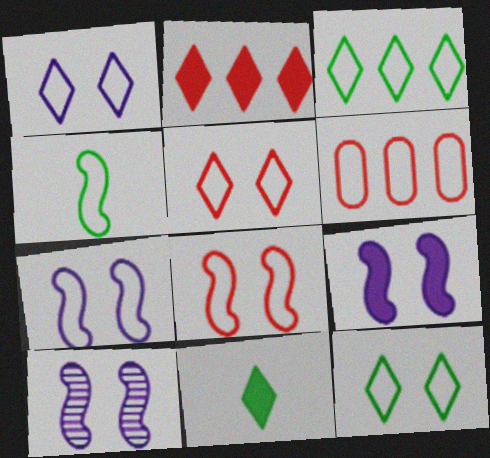[[1, 4, 6], 
[1, 5, 12], 
[6, 10, 11], 
[7, 9, 10]]